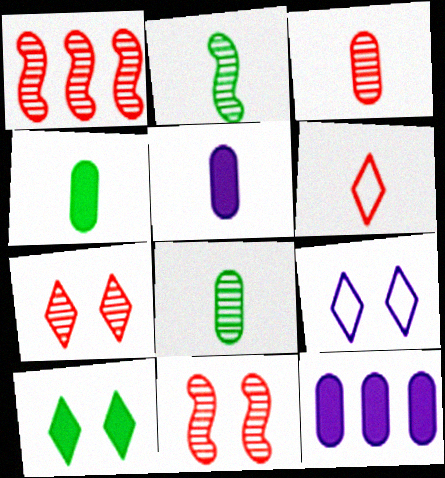[[1, 3, 7], 
[1, 4, 9], 
[2, 5, 6], 
[7, 9, 10]]